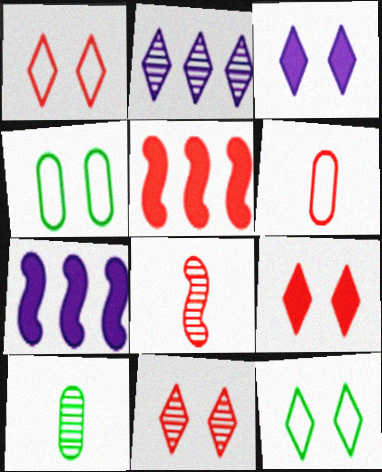[[1, 7, 10], 
[1, 9, 11], 
[3, 11, 12], 
[5, 6, 11]]